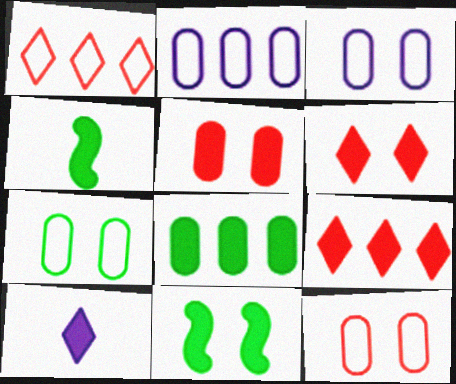[[3, 7, 12]]